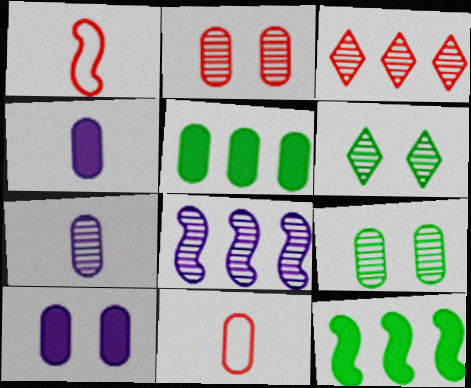[]